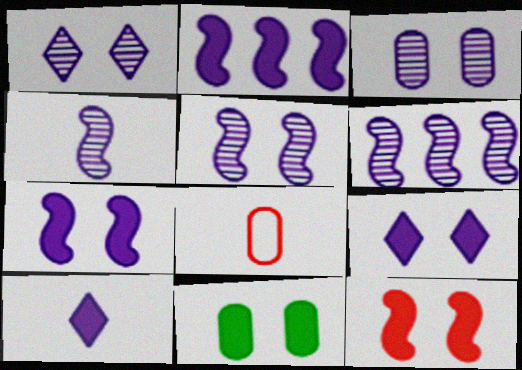[[1, 3, 5], 
[4, 5, 6], 
[9, 11, 12]]